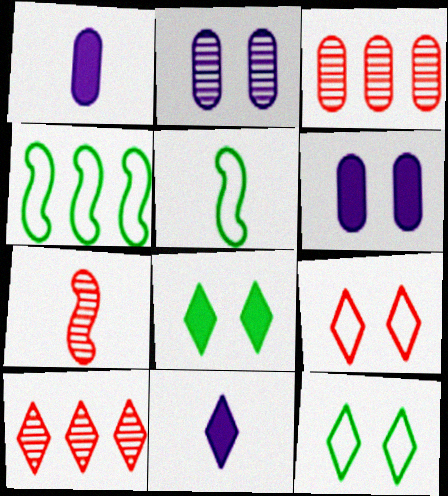[[5, 6, 10], 
[10, 11, 12]]